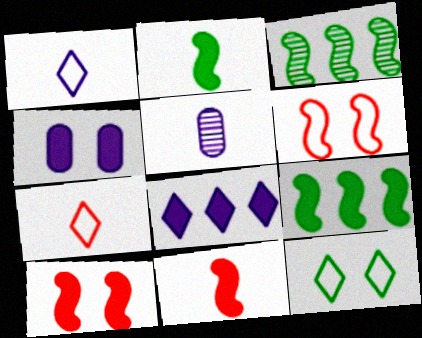[[2, 5, 7], 
[3, 4, 7]]